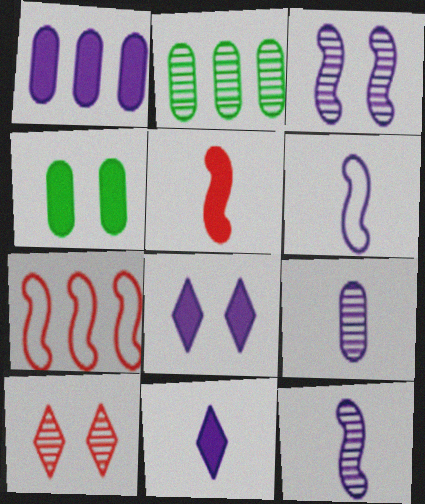[[2, 10, 12], 
[6, 9, 11]]